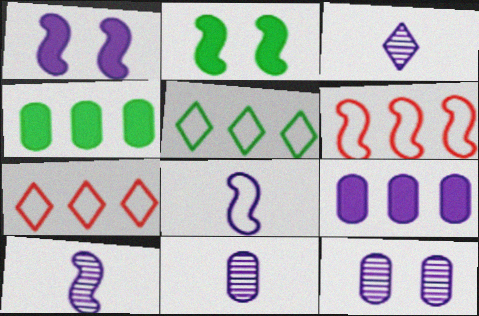[[2, 6, 10], 
[2, 7, 11], 
[3, 10, 11]]